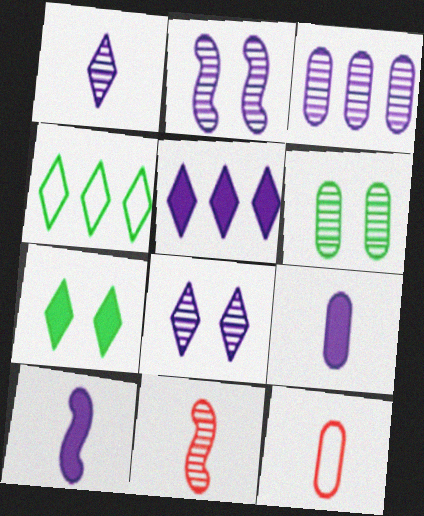[[1, 2, 3]]